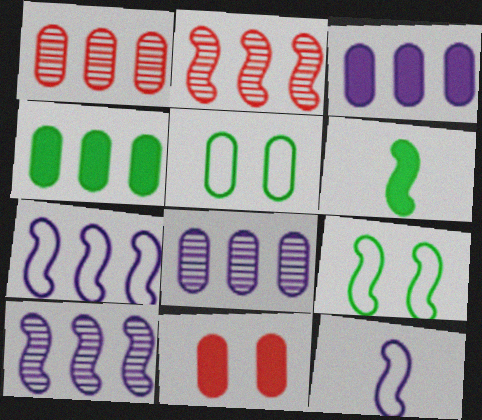[]